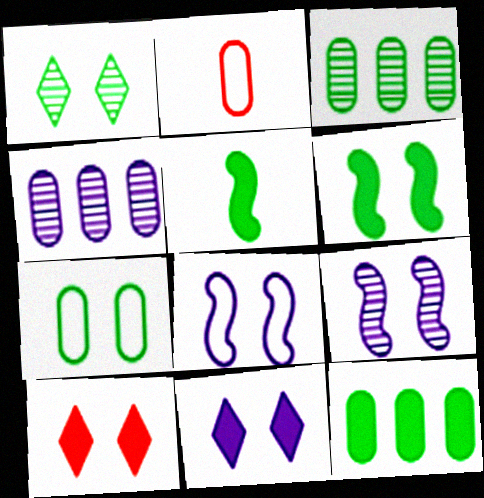[[1, 6, 7], 
[7, 9, 10]]